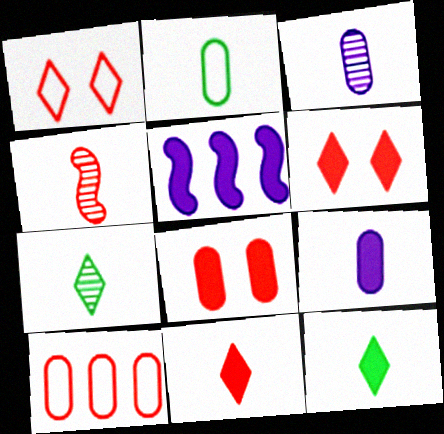[[3, 4, 7], 
[4, 6, 10], 
[5, 8, 12]]